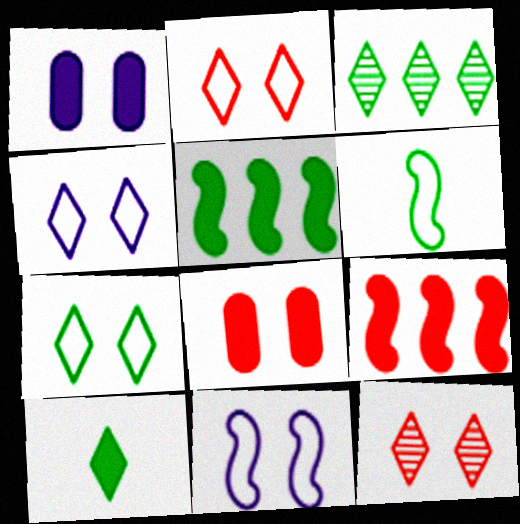[[1, 9, 10], 
[2, 4, 7], 
[3, 7, 10]]